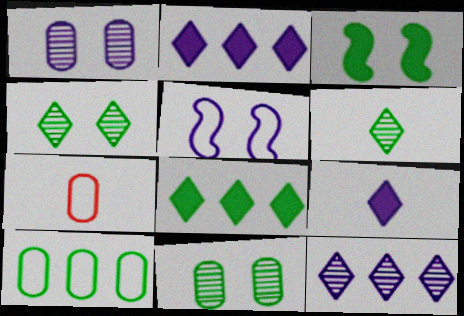[[3, 6, 10], 
[3, 7, 12]]